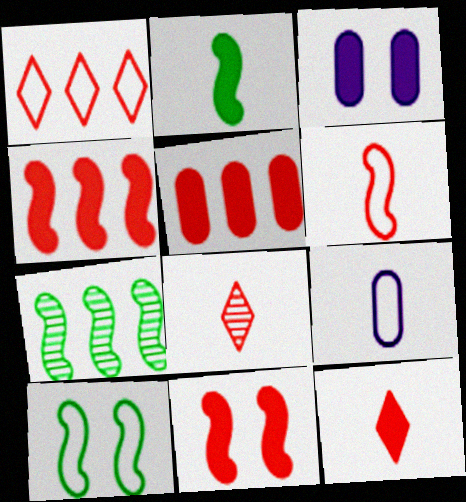[[1, 9, 10], 
[2, 7, 10], 
[2, 8, 9], 
[5, 11, 12]]